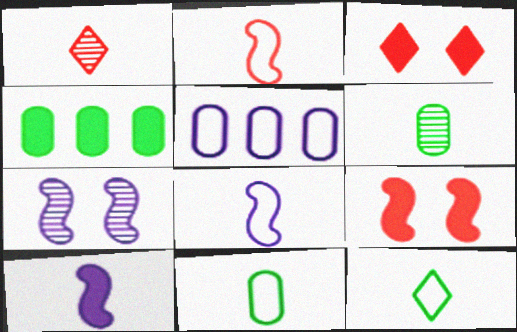[[1, 10, 11], 
[3, 4, 10]]